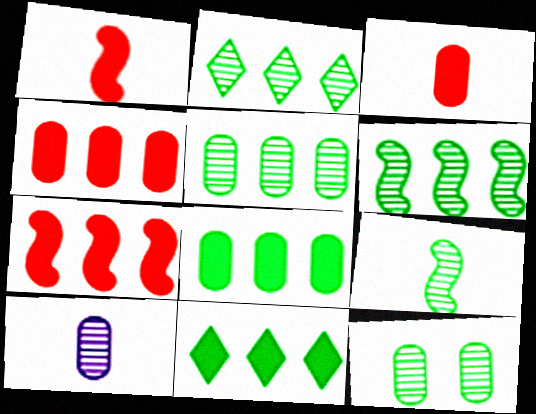[[2, 5, 6], 
[2, 9, 12]]